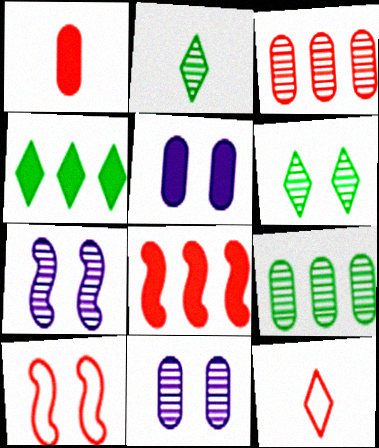[[2, 3, 7], 
[5, 6, 10]]